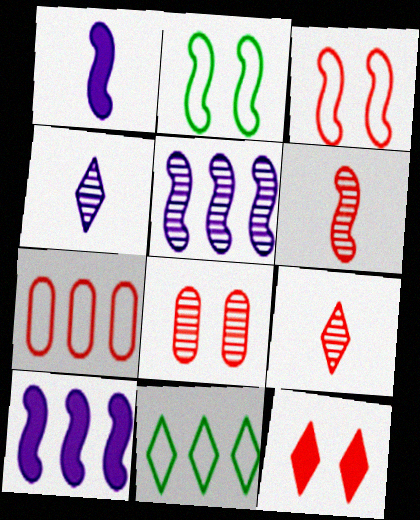[[1, 8, 11], 
[2, 6, 10], 
[3, 8, 12], 
[4, 11, 12], 
[6, 7, 12]]